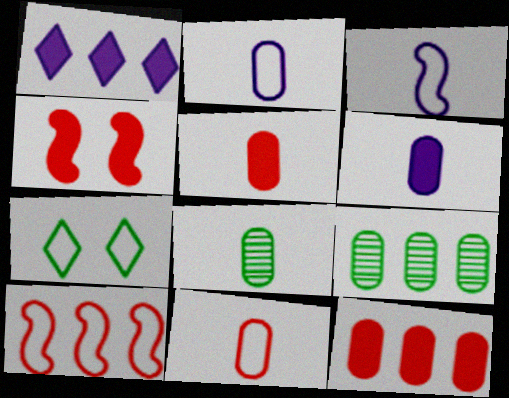[[1, 9, 10], 
[2, 5, 8], 
[2, 7, 10], 
[6, 8, 11]]